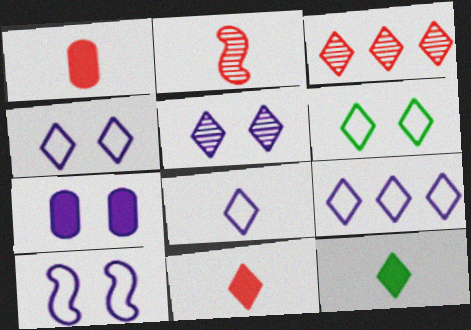[[3, 4, 12], 
[4, 8, 9], 
[5, 7, 10]]